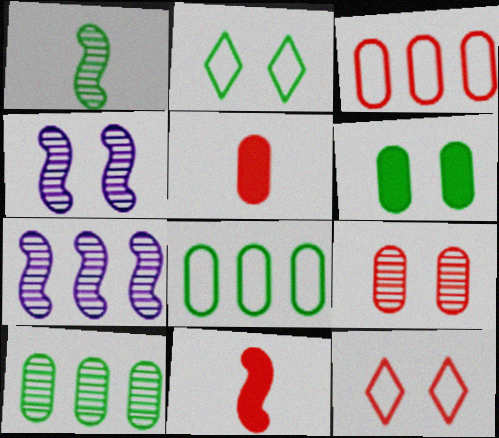[[2, 5, 7], 
[3, 5, 9], 
[4, 6, 12]]